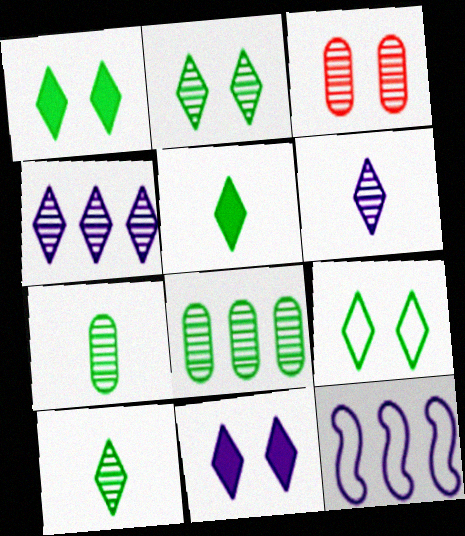[[1, 2, 9], 
[3, 5, 12]]